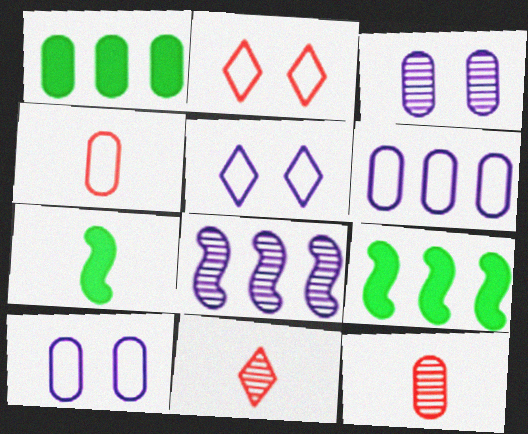[[1, 3, 4], 
[1, 10, 12], 
[5, 9, 12], 
[9, 10, 11]]